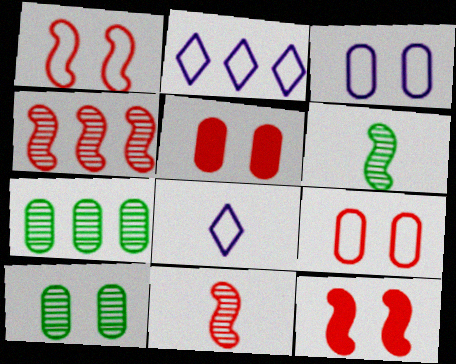[[2, 5, 6], 
[3, 5, 10], 
[7, 8, 12]]